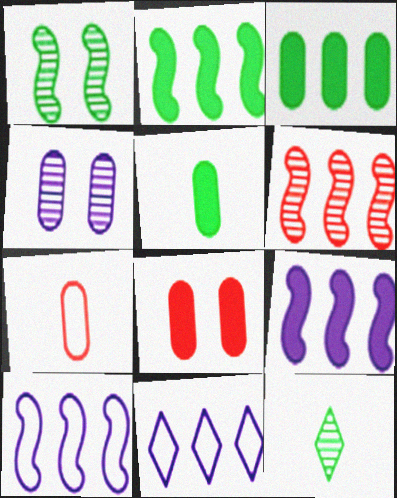[[2, 6, 10], 
[3, 4, 7], 
[3, 6, 11], 
[4, 6, 12], 
[8, 10, 12]]